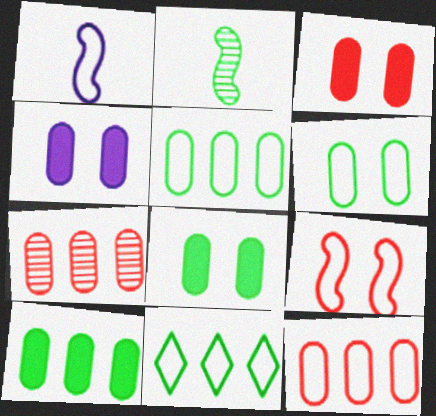[[2, 8, 11], 
[3, 4, 8]]